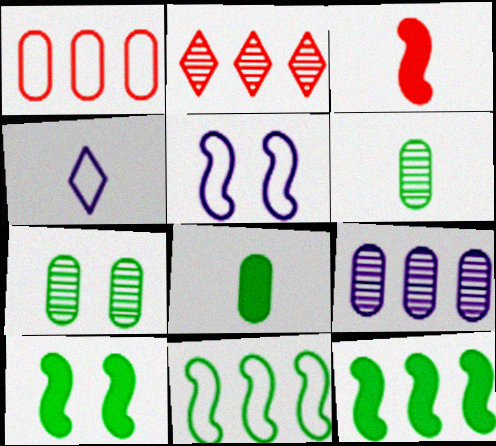[[2, 5, 8], 
[3, 4, 6]]